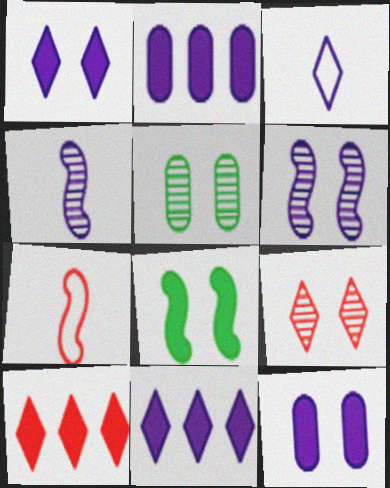[[2, 3, 6], 
[5, 6, 9], 
[5, 7, 11]]